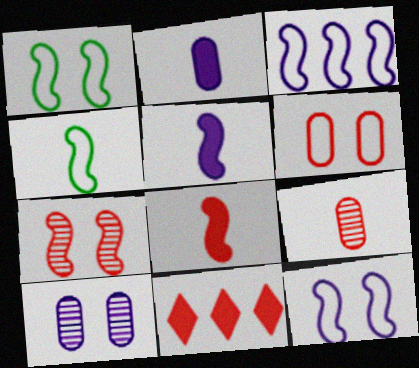[[4, 10, 11]]